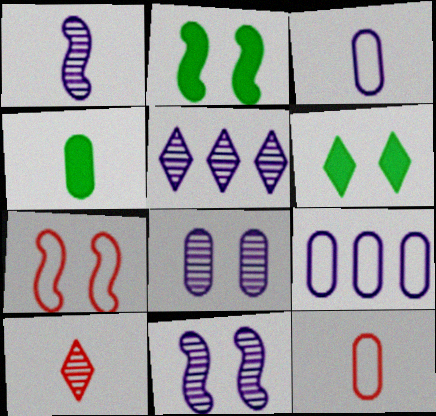[[1, 5, 8], 
[2, 5, 12], 
[2, 7, 11], 
[2, 9, 10], 
[4, 5, 7], 
[6, 7, 8]]